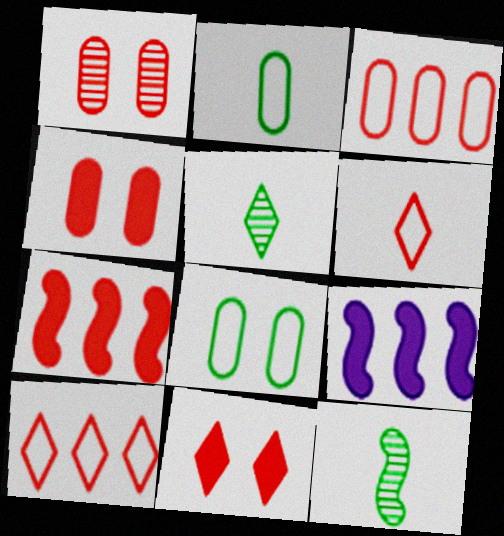[[1, 6, 7]]